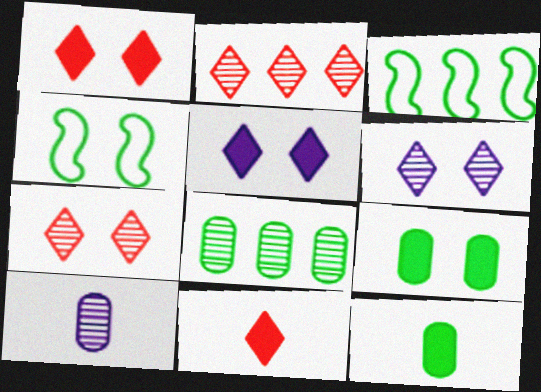[[1, 3, 10]]